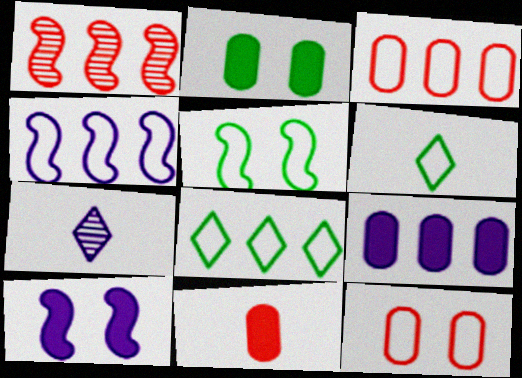[[1, 8, 9], 
[2, 9, 11], 
[3, 4, 8], 
[4, 6, 12]]